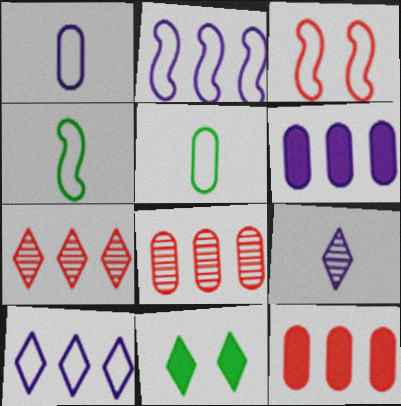[[2, 3, 4], 
[3, 5, 10]]